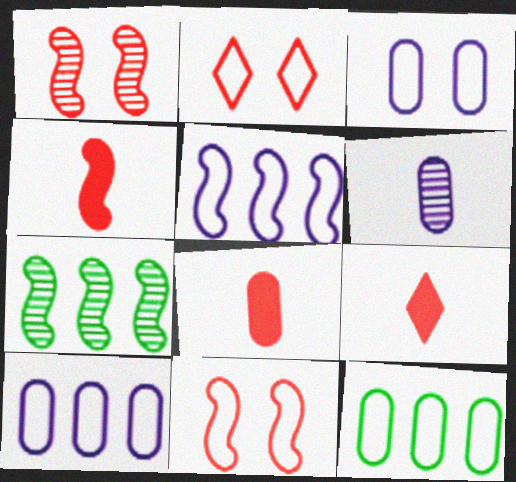[[3, 7, 9], 
[4, 8, 9]]